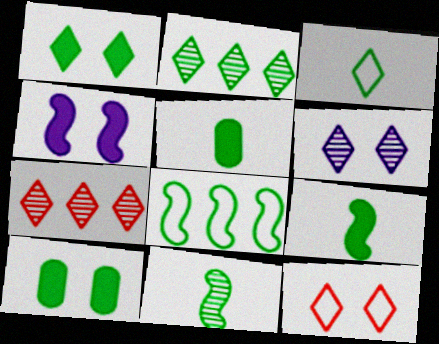[[1, 2, 3], 
[1, 6, 12], 
[3, 5, 11]]